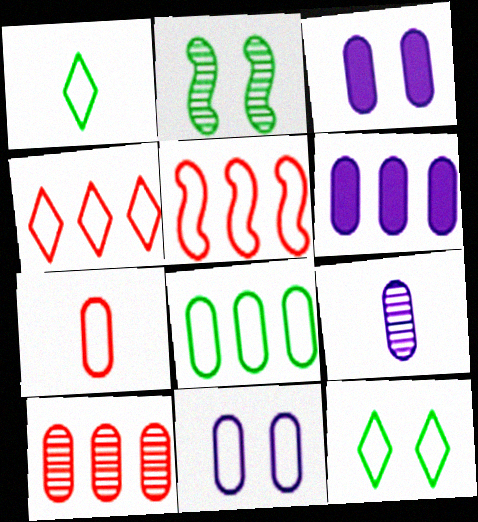[[1, 5, 11], 
[6, 8, 10], 
[6, 9, 11], 
[7, 8, 11]]